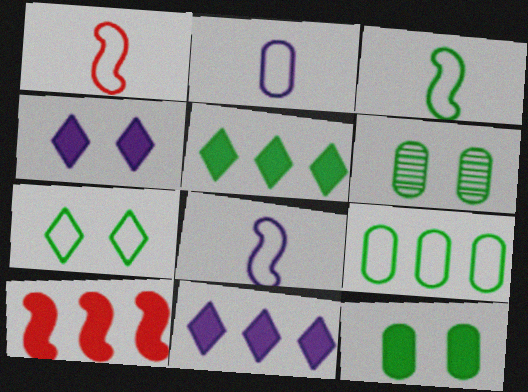[[1, 3, 8], 
[1, 6, 11], 
[3, 5, 6], 
[3, 7, 9]]